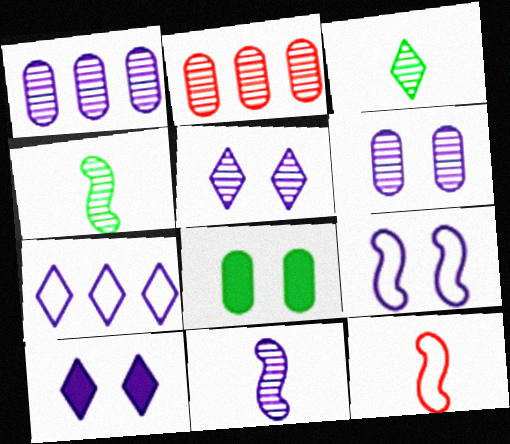[[1, 5, 11], 
[2, 4, 5], 
[6, 9, 10]]